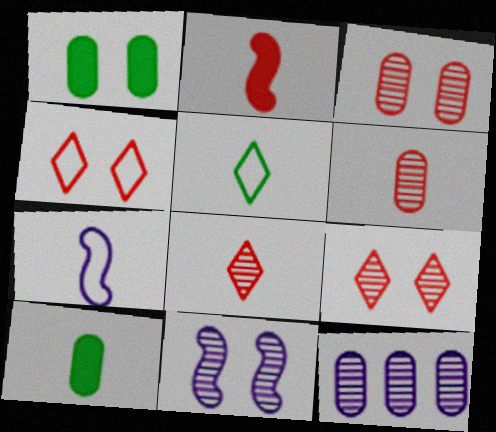[[1, 4, 11], 
[7, 8, 10]]